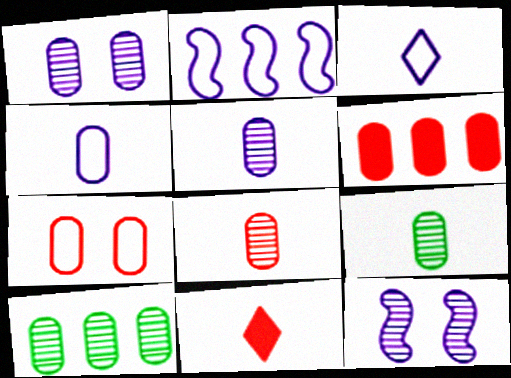[[1, 8, 10], 
[5, 8, 9], 
[6, 7, 8]]